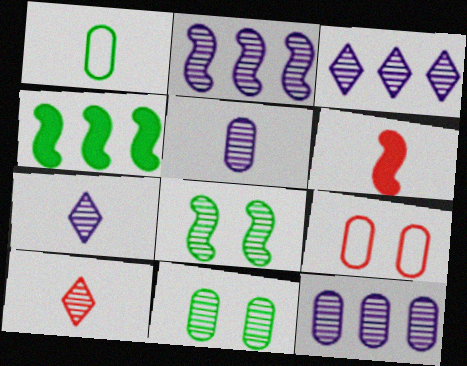[[1, 6, 7], 
[2, 3, 12], 
[2, 10, 11], 
[4, 7, 9], 
[8, 10, 12]]